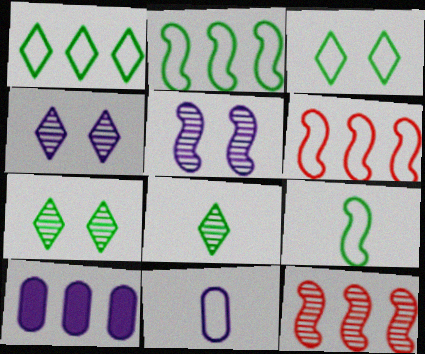[[1, 10, 12], 
[3, 6, 11]]